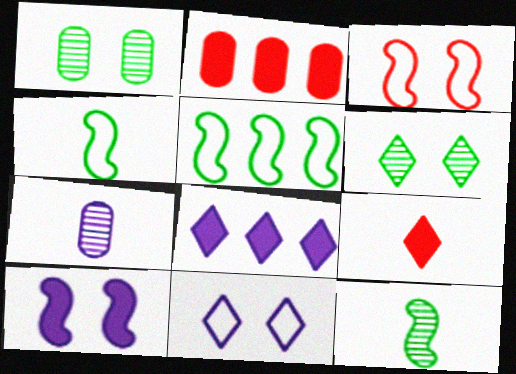[[2, 11, 12], 
[4, 7, 9]]